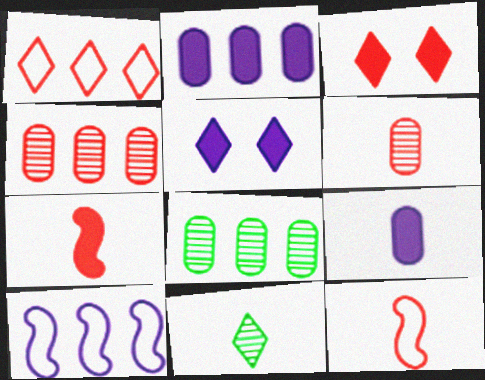[[1, 5, 11], 
[3, 4, 12], 
[5, 8, 12], 
[9, 11, 12]]